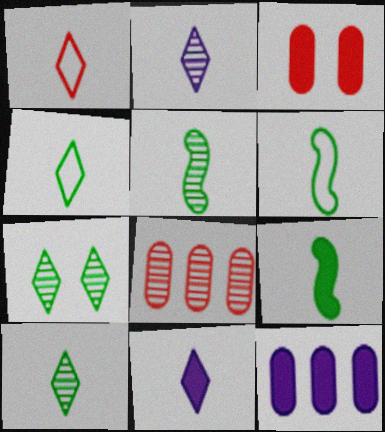[[1, 10, 11], 
[5, 6, 9]]